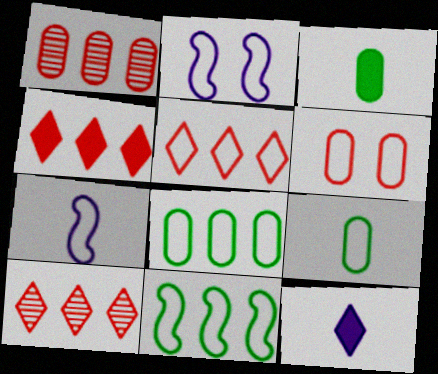[[2, 3, 10], 
[2, 5, 9], 
[4, 5, 10]]